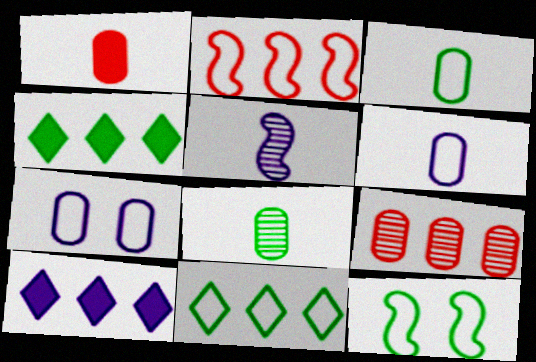[[1, 6, 8], 
[3, 11, 12], 
[4, 8, 12], 
[5, 7, 10]]